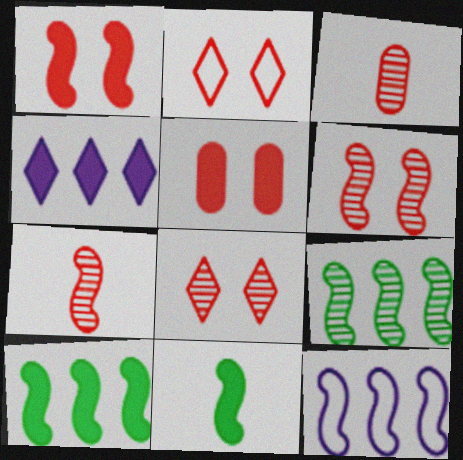[[2, 5, 6], 
[4, 5, 11], 
[6, 11, 12]]